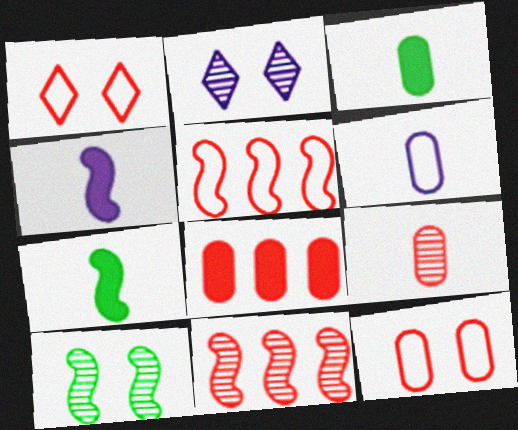[[2, 3, 5], 
[3, 6, 9], 
[4, 5, 10], 
[8, 9, 12]]